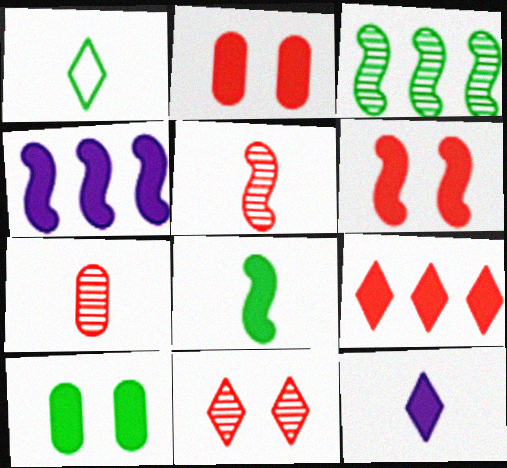[[1, 3, 10], 
[4, 6, 8]]